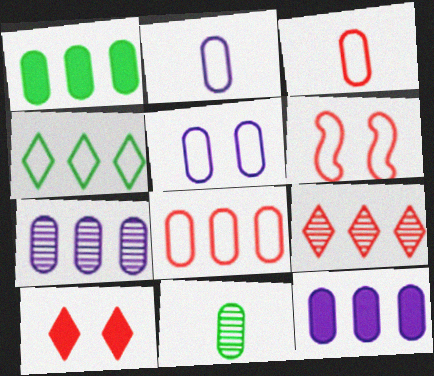[[1, 7, 8], 
[2, 4, 6]]